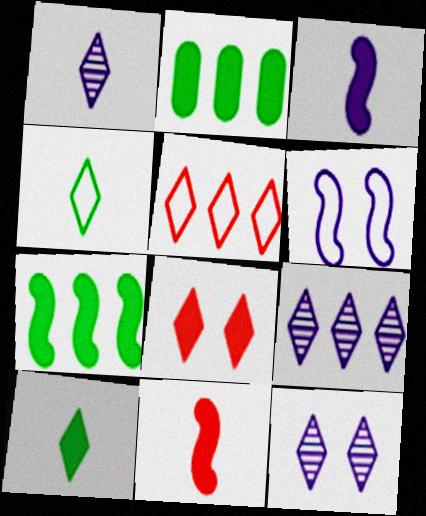[[1, 9, 12], 
[2, 3, 8], 
[4, 8, 9], 
[5, 10, 12]]